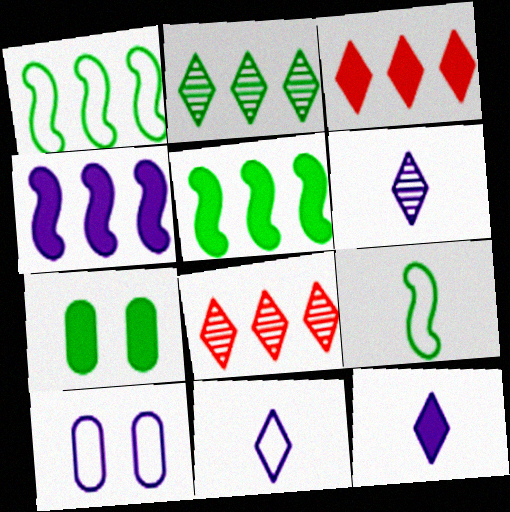[[2, 7, 9], 
[4, 6, 10], 
[6, 11, 12]]